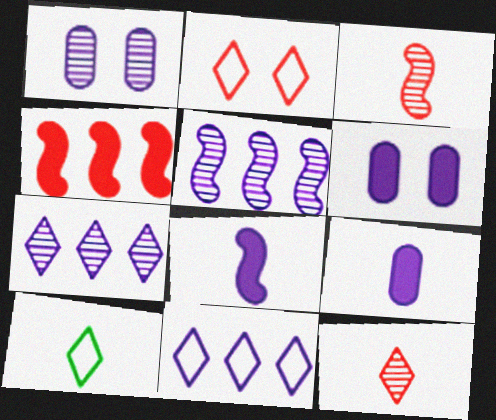[[1, 4, 10], 
[1, 8, 11], 
[2, 10, 11], 
[3, 9, 10]]